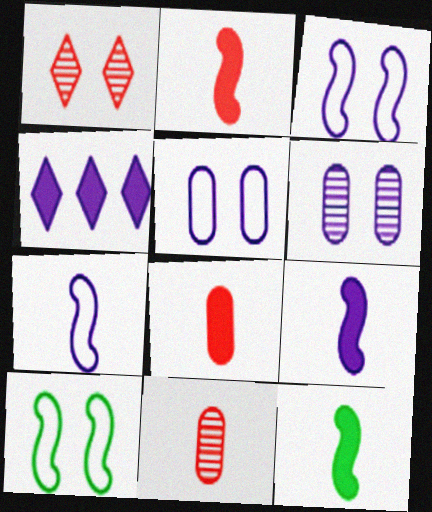[[2, 9, 12], 
[4, 6, 7], 
[4, 10, 11]]